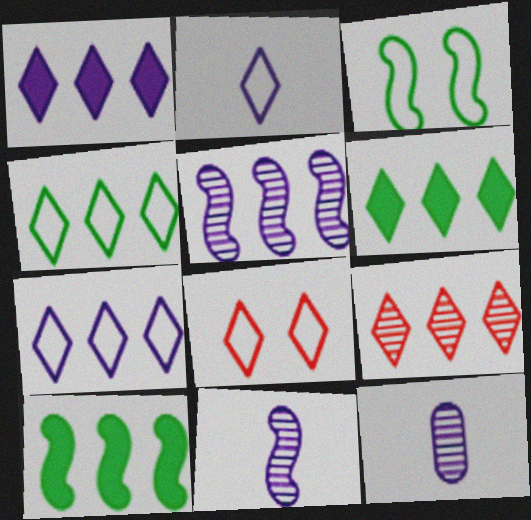[[1, 4, 9], 
[2, 4, 8], 
[6, 7, 9], 
[8, 10, 12]]